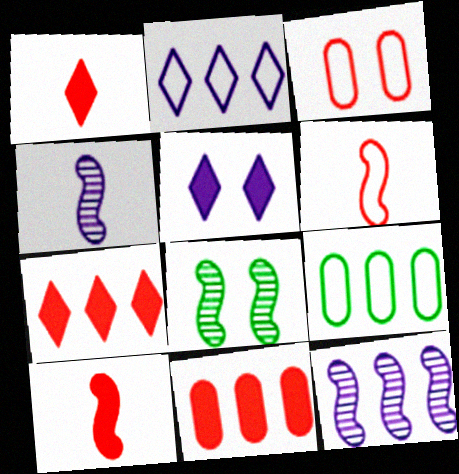[[3, 5, 8], 
[7, 9, 12]]